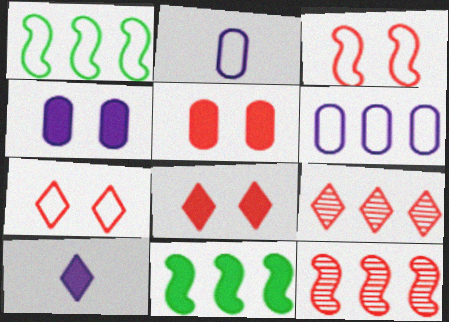[[1, 2, 7], 
[5, 10, 11], 
[6, 9, 11]]